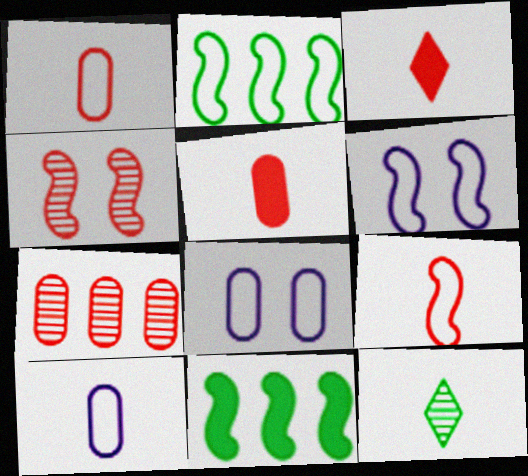[[2, 6, 9]]